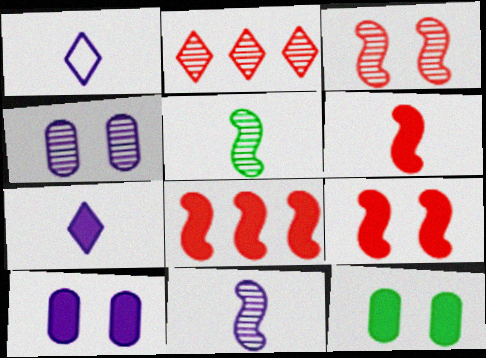[[2, 4, 5], 
[6, 8, 9], 
[7, 8, 12]]